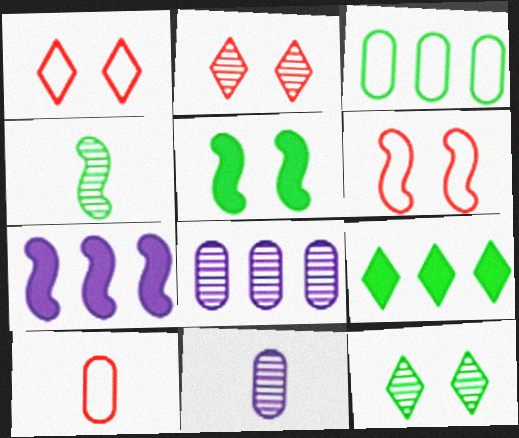[[2, 4, 8], 
[4, 6, 7], 
[6, 9, 11], 
[7, 10, 12]]